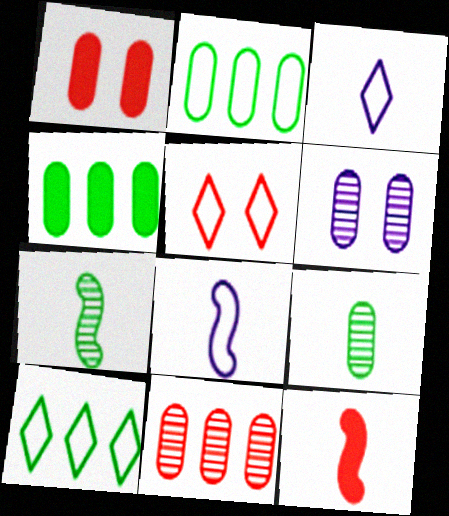[[2, 5, 8], 
[3, 5, 10], 
[3, 9, 12], 
[5, 11, 12], 
[6, 9, 11], 
[6, 10, 12], 
[7, 8, 12]]